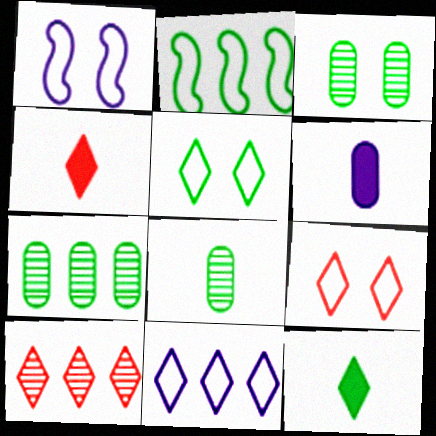[[1, 4, 7], 
[2, 3, 12], 
[3, 7, 8], 
[4, 9, 10]]